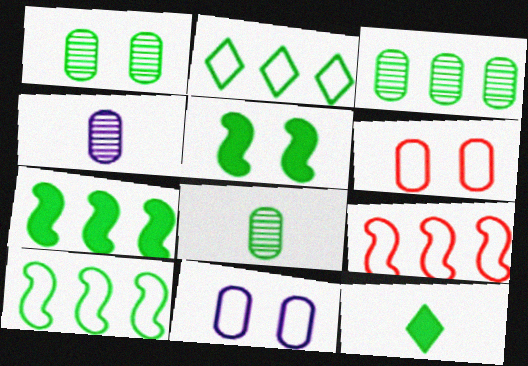[[1, 3, 8], 
[1, 10, 12], 
[2, 3, 7], 
[2, 5, 8]]